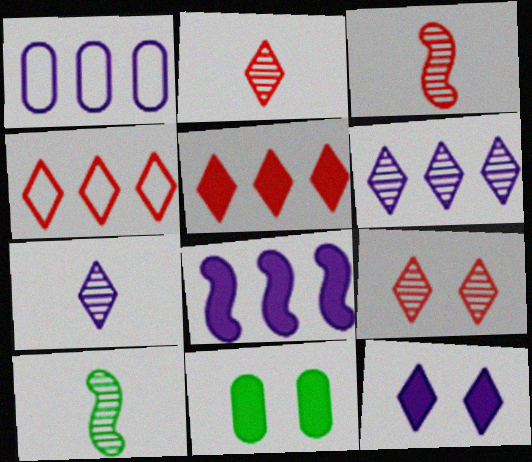[[1, 6, 8]]